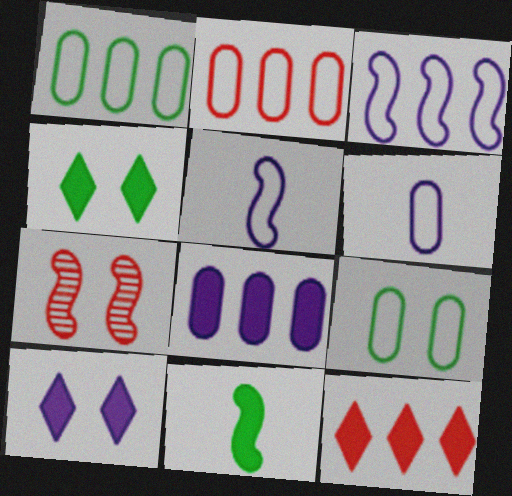[[2, 6, 9], 
[3, 7, 11], 
[7, 9, 10]]